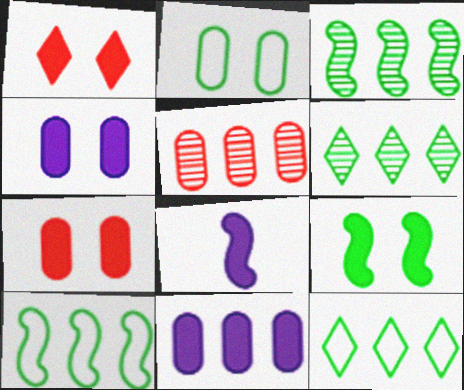[[1, 4, 9]]